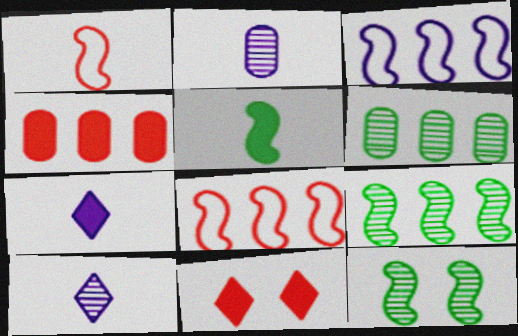[]